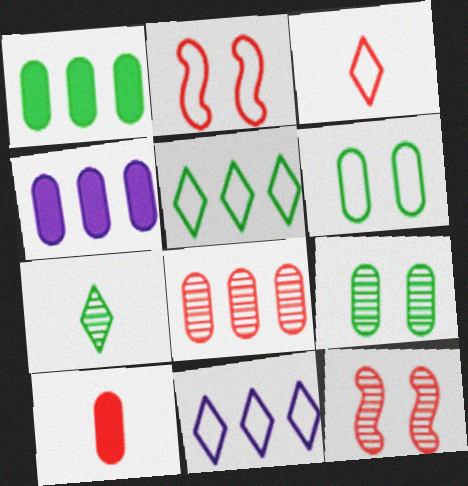[[2, 4, 7]]